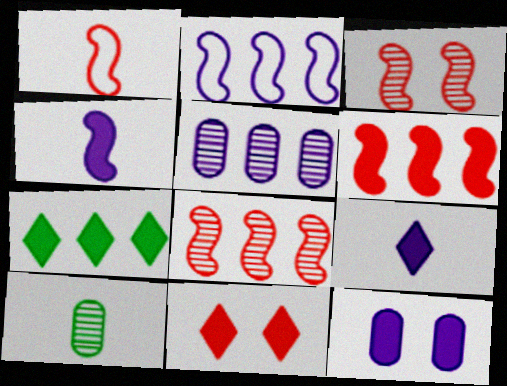[[1, 3, 6], 
[1, 9, 10], 
[2, 10, 11], 
[7, 9, 11]]